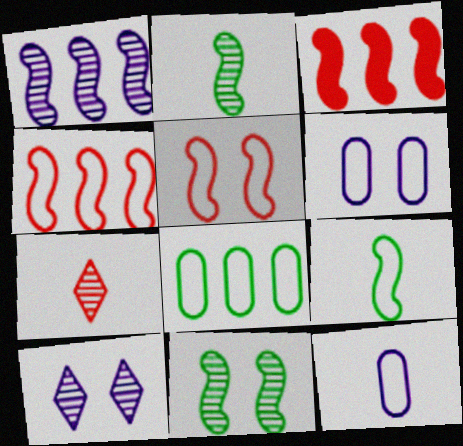[]